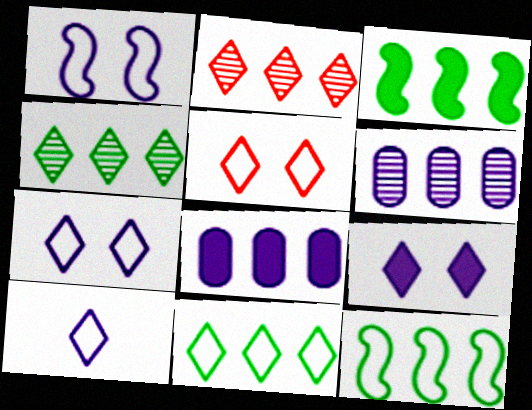[[2, 8, 12], 
[5, 10, 11]]